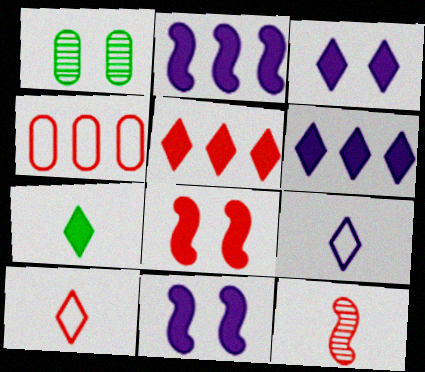[[1, 2, 10], 
[3, 5, 7]]